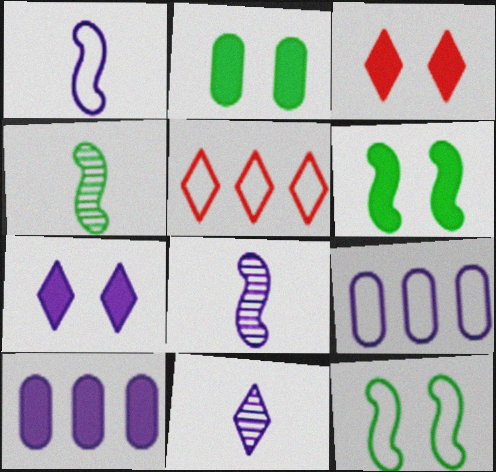[[2, 5, 8], 
[3, 4, 9], 
[7, 8, 9]]